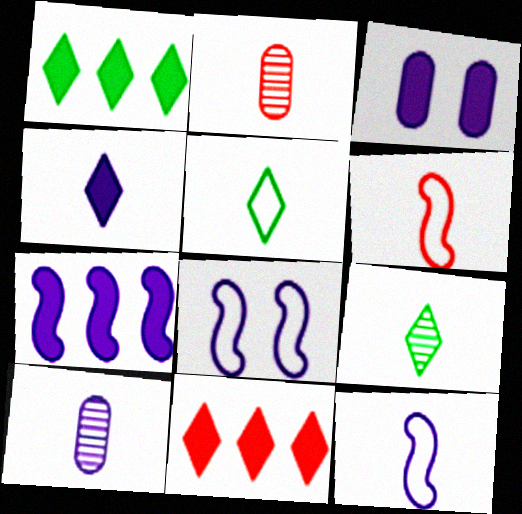[[1, 2, 8], 
[3, 4, 7], 
[4, 10, 12]]